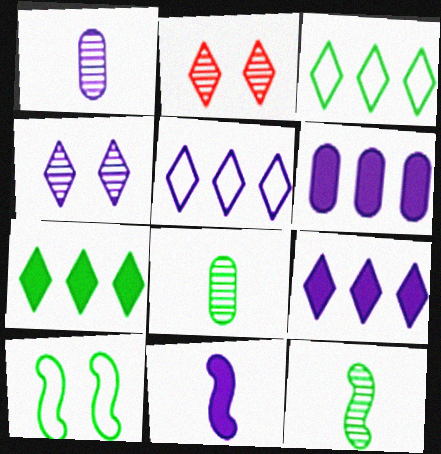[[7, 8, 10]]